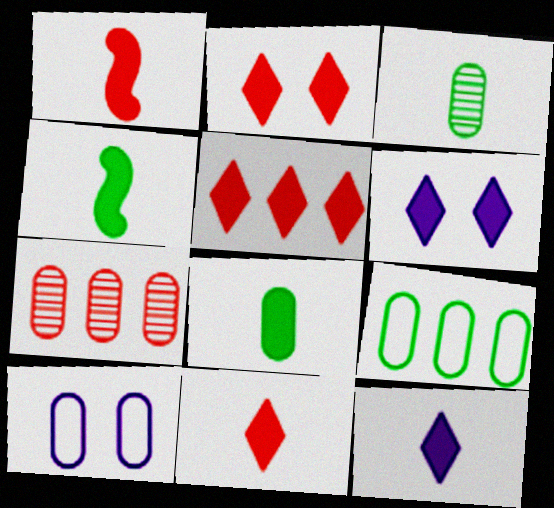[[1, 8, 12], 
[2, 5, 11], 
[7, 8, 10]]